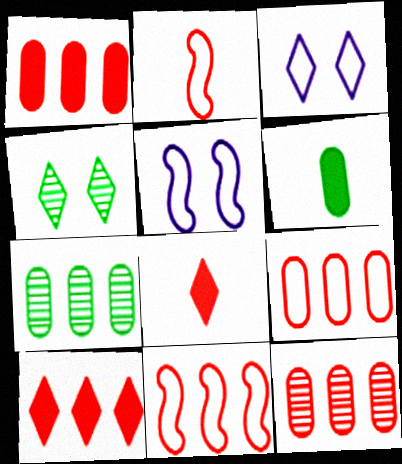[[1, 9, 12], 
[5, 7, 8], 
[10, 11, 12]]